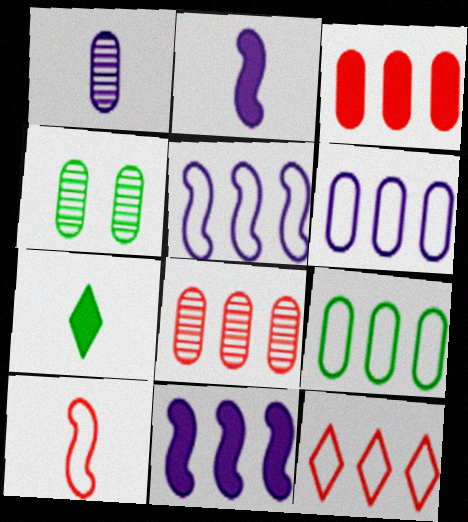[[1, 4, 8], 
[1, 7, 10], 
[2, 4, 12], 
[5, 9, 12]]